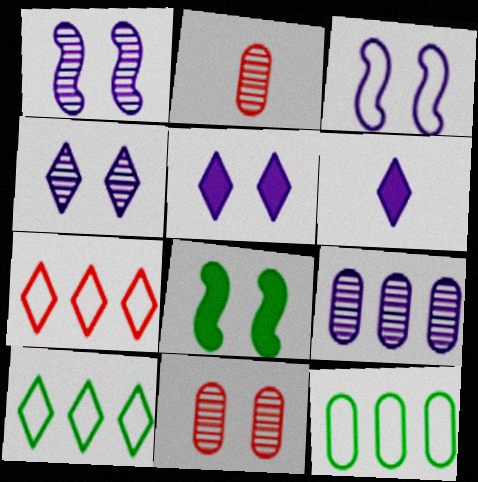[[3, 6, 9]]